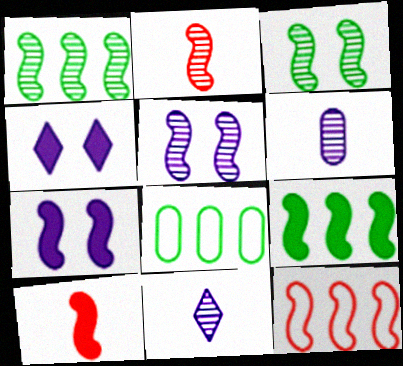[[1, 2, 5], 
[2, 4, 8], 
[7, 9, 10]]